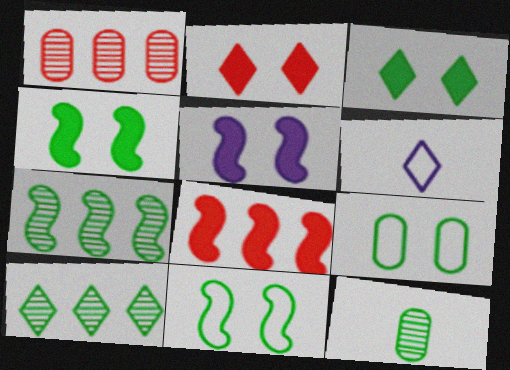[[1, 4, 6], 
[2, 6, 10]]